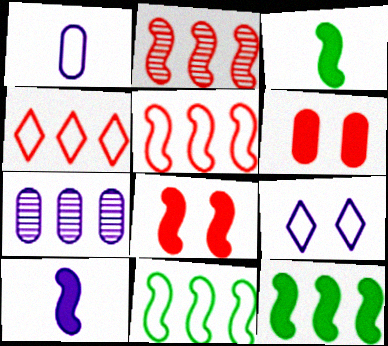[[4, 7, 12], 
[7, 9, 10], 
[8, 10, 12]]